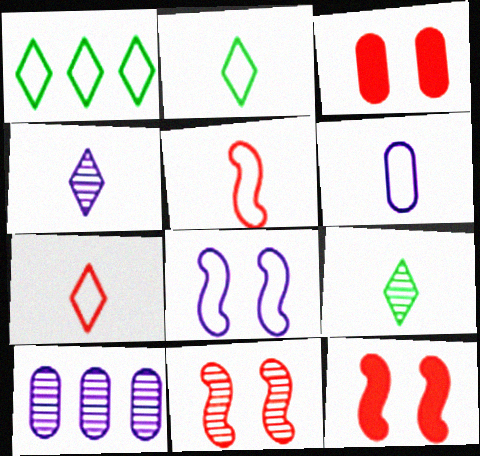[[2, 5, 6], 
[2, 10, 12], 
[9, 10, 11]]